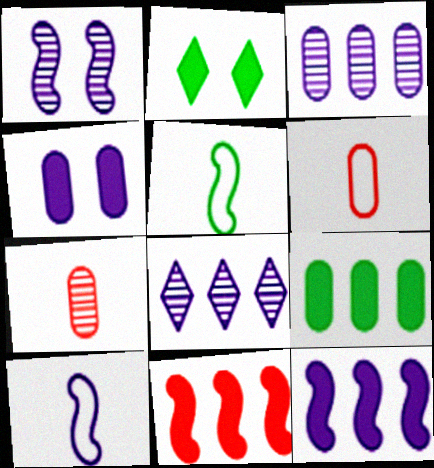[[1, 5, 11], 
[1, 10, 12], 
[4, 8, 10]]